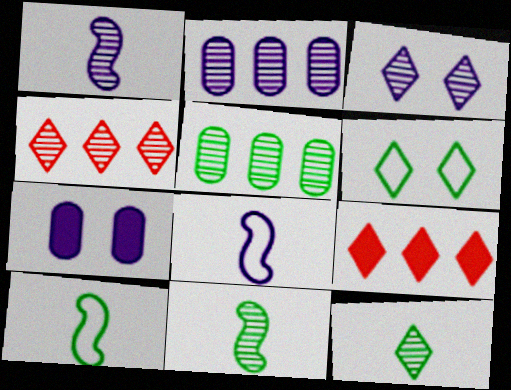[[1, 2, 3], 
[3, 4, 12], 
[4, 7, 10]]